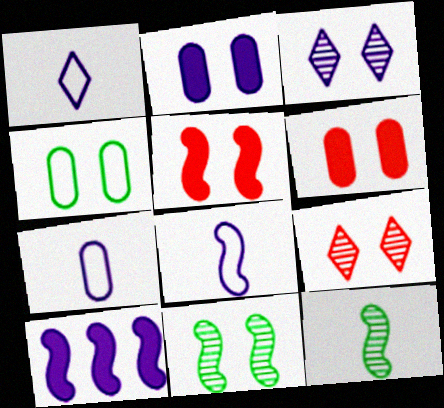[[1, 7, 8], 
[3, 4, 5], 
[3, 7, 10]]